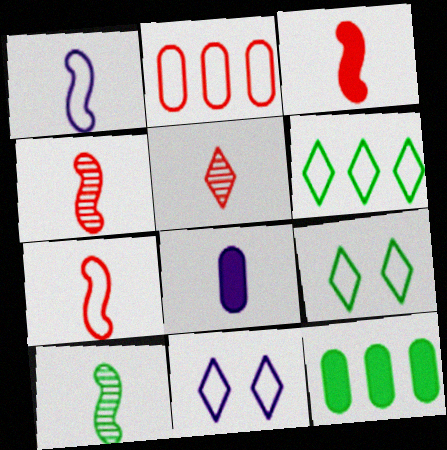[[1, 2, 9], 
[1, 3, 10], 
[3, 4, 7], 
[4, 11, 12], 
[9, 10, 12]]